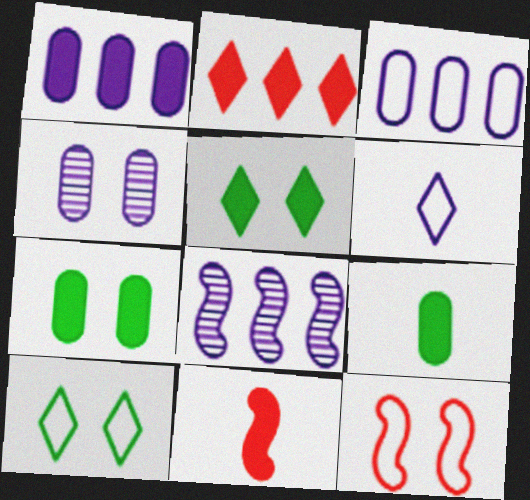[[1, 5, 11], 
[4, 5, 12]]